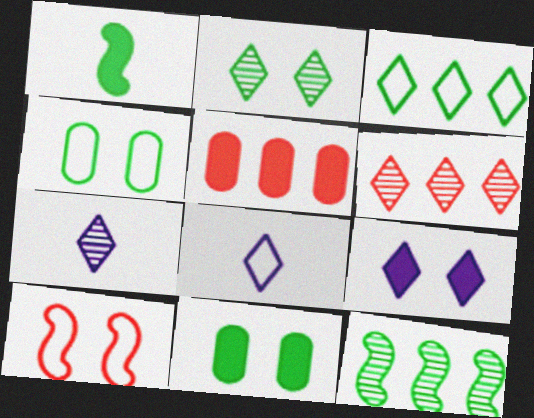[[1, 5, 9], 
[2, 6, 7]]